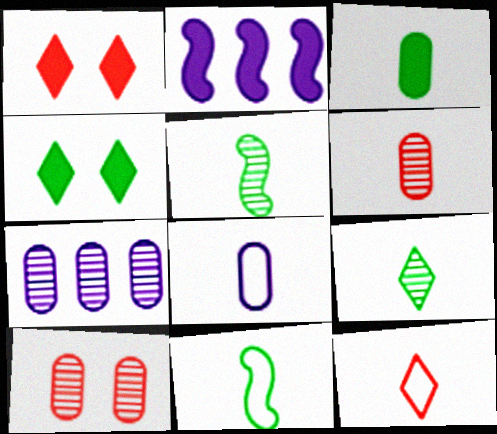[[1, 2, 3], 
[1, 7, 11], 
[3, 6, 8], 
[3, 9, 11], 
[8, 11, 12]]